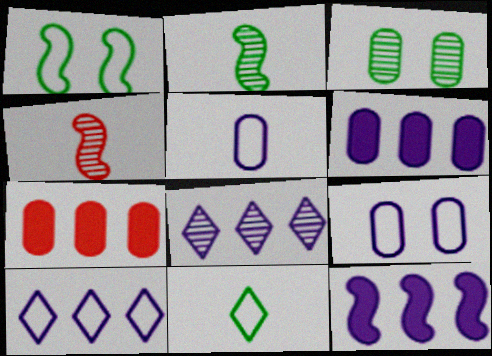[[1, 4, 12], 
[3, 4, 8], 
[3, 5, 7]]